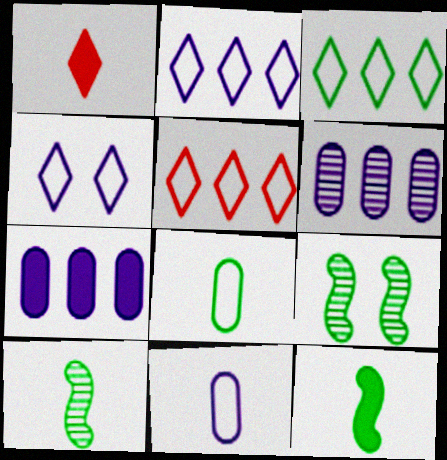[[1, 10, 11], 
[2, 3, 5]]